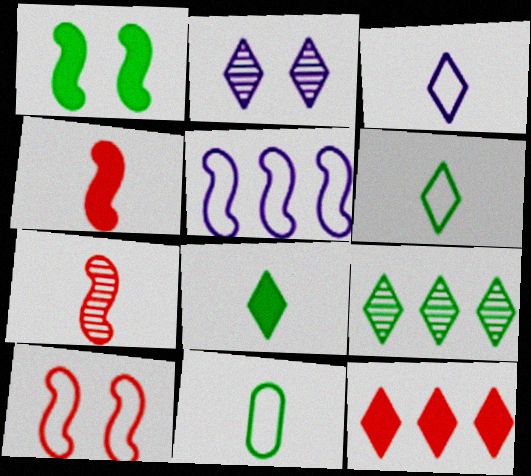[[1, 5, 7], 
[1, 9, 11], 
[2, 6, 12]]